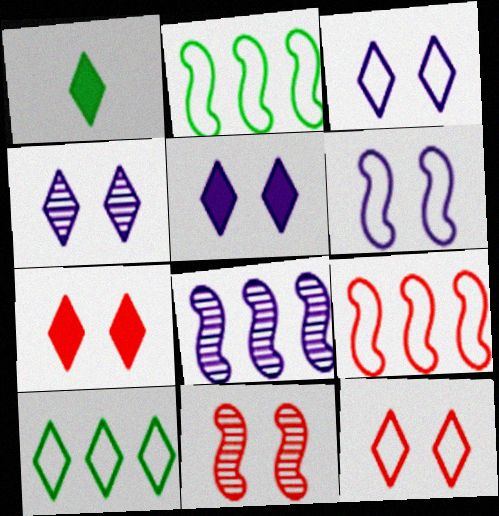[[3, 4, 5]]